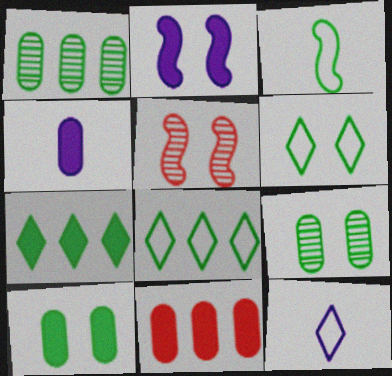[[3, 7, 9], 
[4, 5, 8], 
[4, 10, 11]]